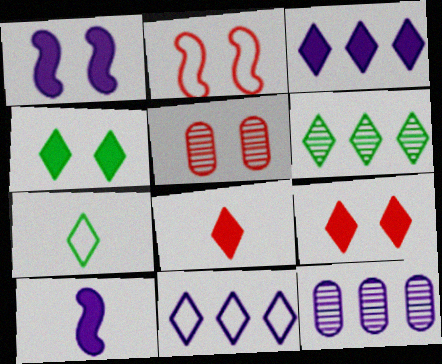[[2, 5, 9], 
[3, 4, 8], 
[4, 6, 7]]